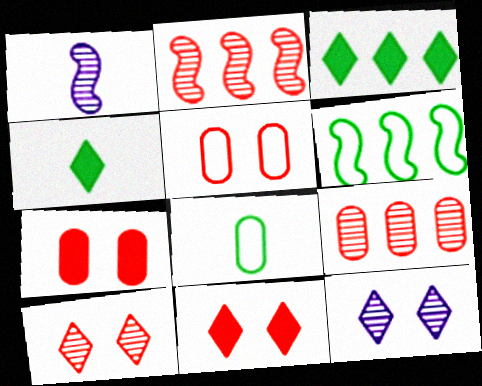[[1, 3, 5]]